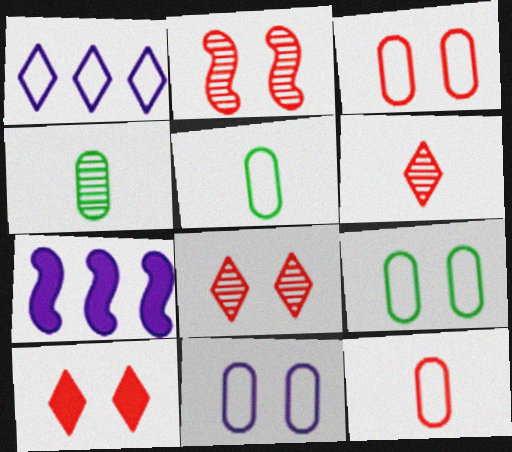[[2, 3, 10], 
[3, 9, 11], 
[5, 7, 8], 
[6, 7, 9]]